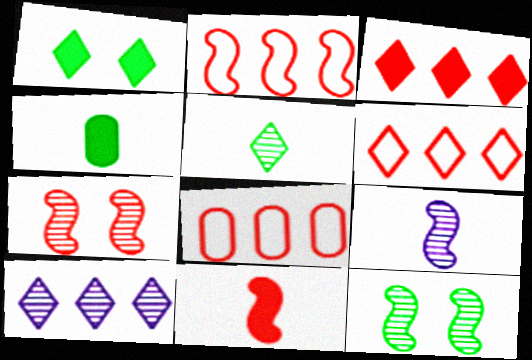[[1, 8, 9], 
[2, 6, 8], 
[2, 7, 11]]